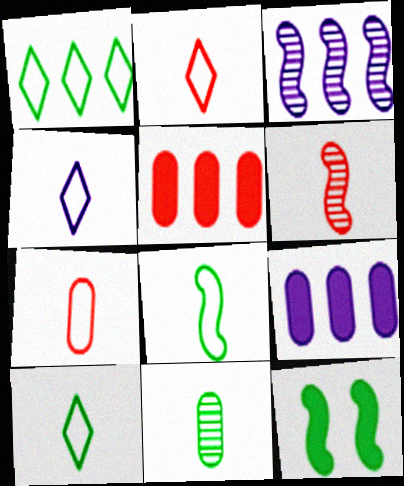[[1, 3, 5], 
[1, 11, 12], 
[2, 4, 10], 
[4, 7, 8]]